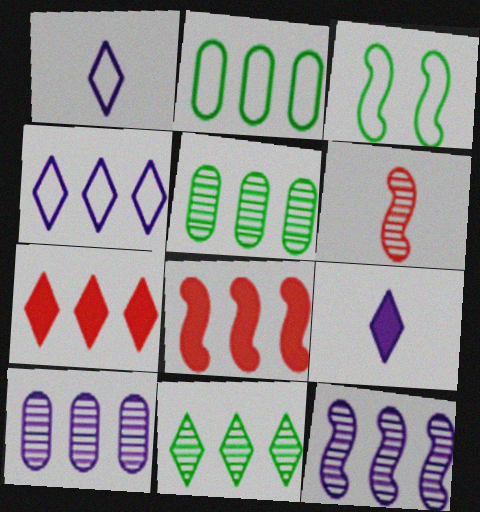[[2, 7, 12], 
[4, 5, 8], 
[4, 7, 11]]